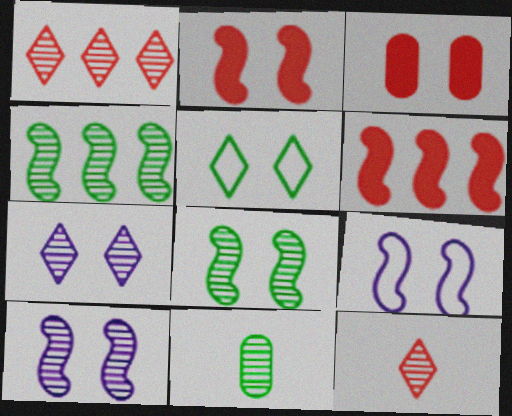[[1, 10, 11], 
[2, 8, 9], 
[3, 5, 10]]